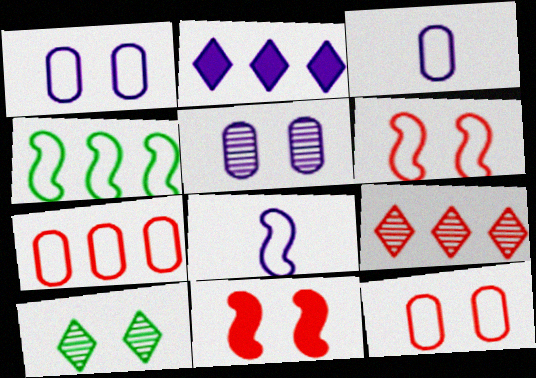[[1, 10, 11], 
[2, 5, 8], 
[4, 6, 8]]